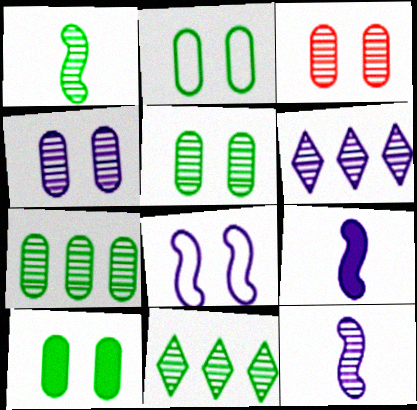[[1, 3, 6], 
[1, 5, 11], 
[2, 5, 10], 
[3, 4, 5], 
[3, 11, 12], 
[4, 6, 12]]